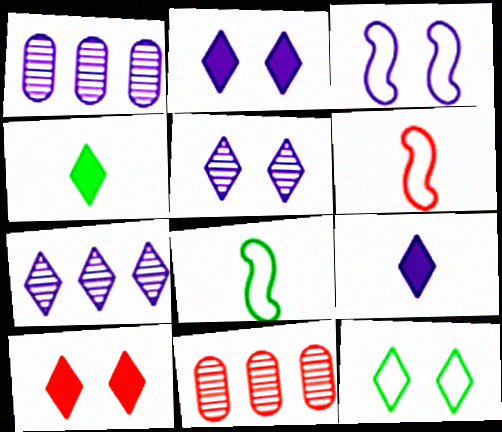[[1, 3, 9], 
[1, 8, 10], 
[2, 8, 11], 
[3, 4, 11], 
[5, 10, 12], 
[6, 10, 11]]